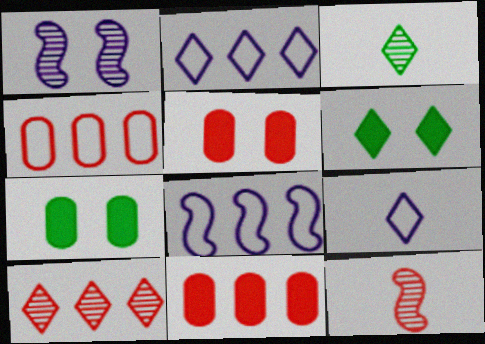[[2, 7, 12], 
[3, 5, 8], 
[6, 9, 10]]